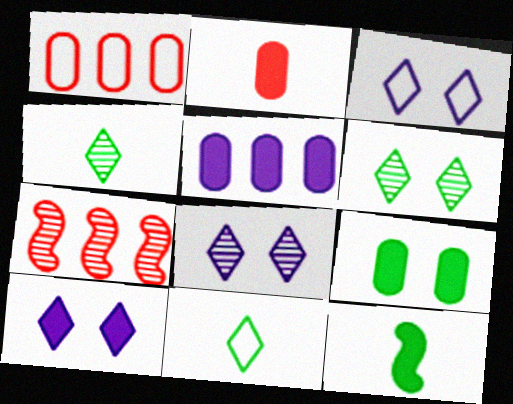[[1, 8, 12], 
[2, 5, 9], 
[3, 8, 10]]